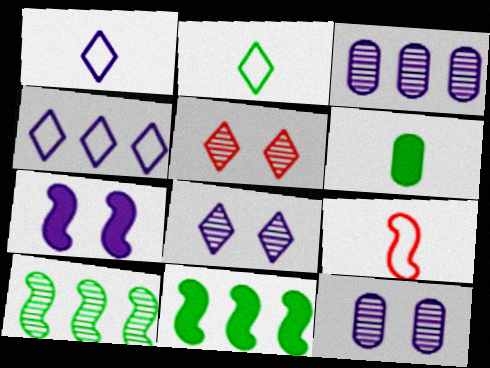[[1, 3, 7], 
[7, 9, 10]]